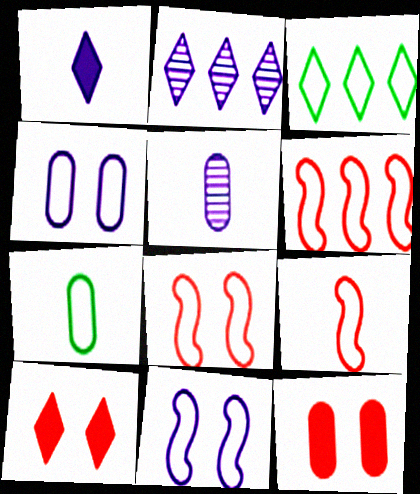[[3, 4, 9], 
[6, 8, 9]]